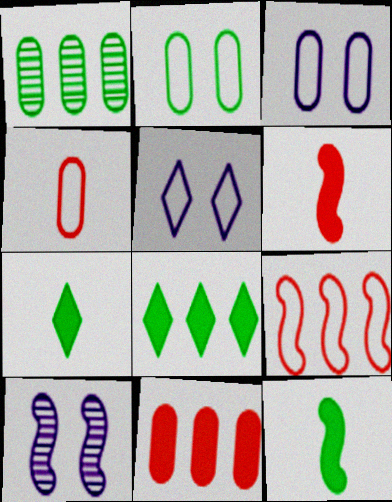[[1, 5, 6], 
[4, 8, 10], 
[9, 10, 12]]